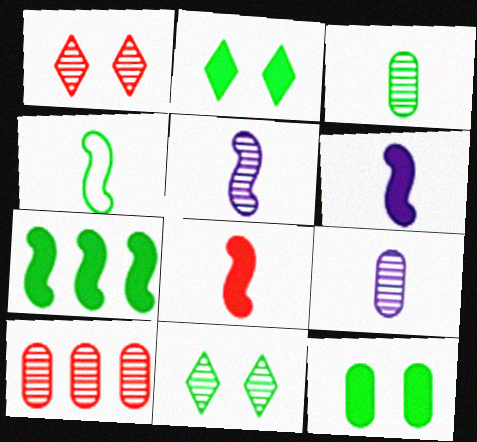[[4, 5, 8], 
[5, 10, 11]]